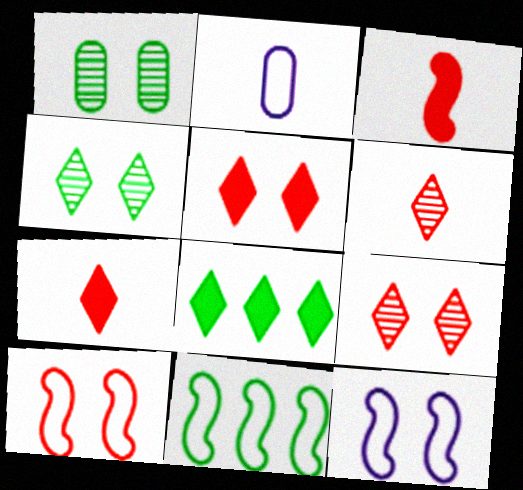[[1, 5, 12]]